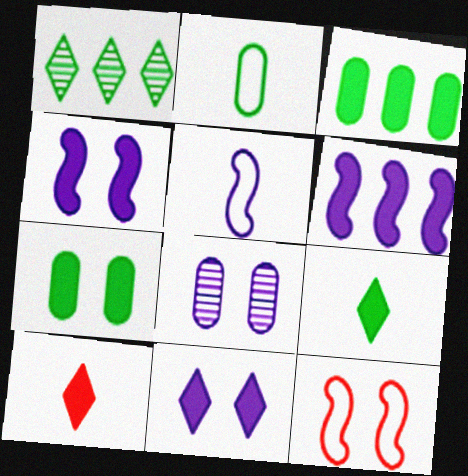[[3, 4, 10], 
[6, 7, 10]]